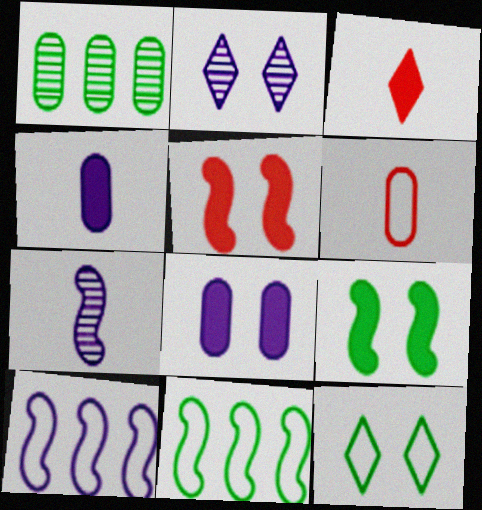[[1, 6, 8], 
[2, 4, 10], 
[5, 7, 11], 
[6, 10, 12]]